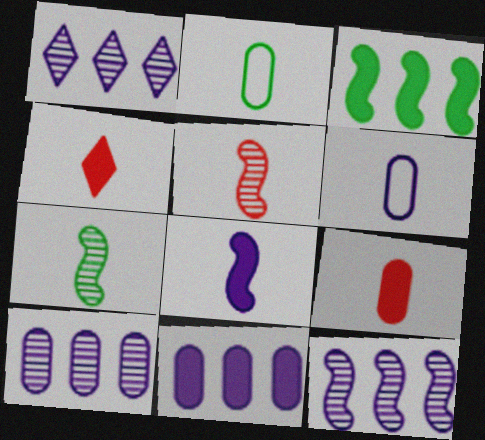[[1, 10, 12], 
[4, 6, 7]]